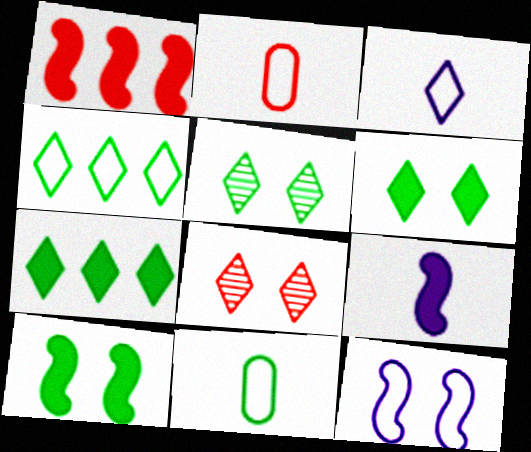[[1, 2, 8], 
[1, 9, 10], 
[2, 4, 12], 
[3, 7, 8]]